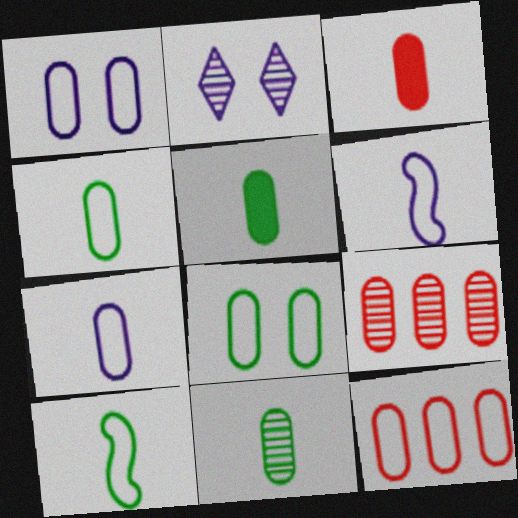[[1, 4, 12], 
[1, 5, 9], 
[3, 7, 11], 
[4, 5, 11], 
[7, 8, 12]]